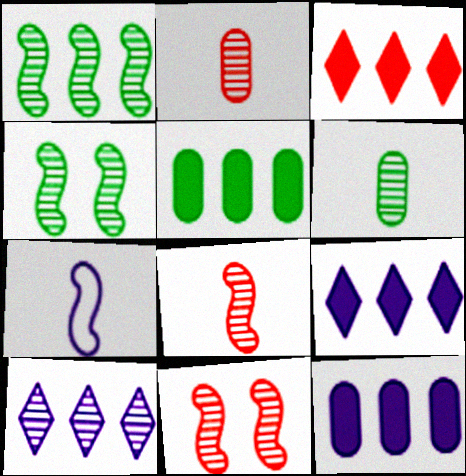[[2, 4, 10], 
[6, 10, 11]]